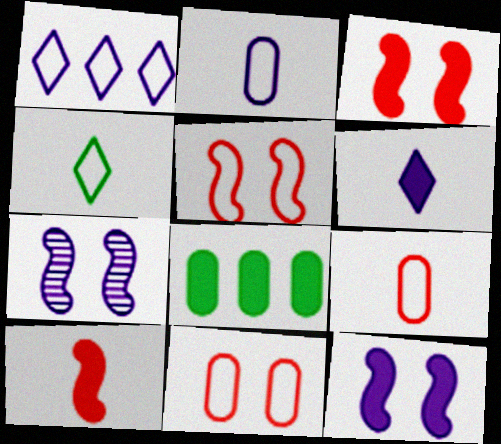[[3, 6, 8]]